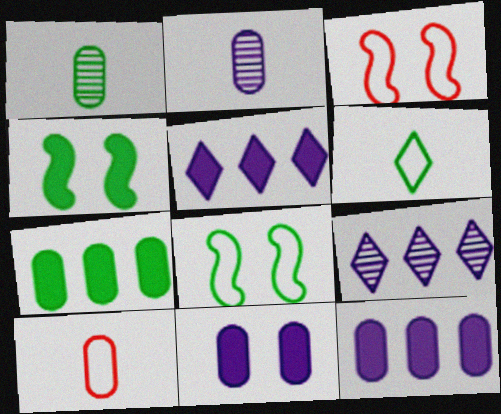[[1, 3, 5], 
[4, 9, 10]]